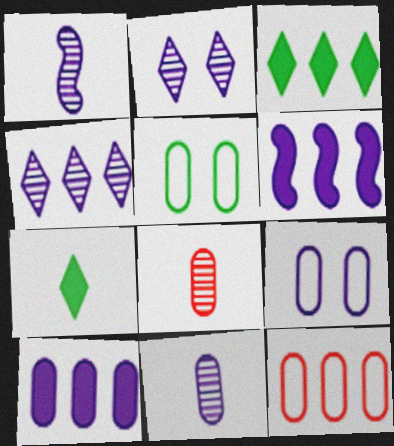[[5, 8, 10], 
[9, 10, 11]]